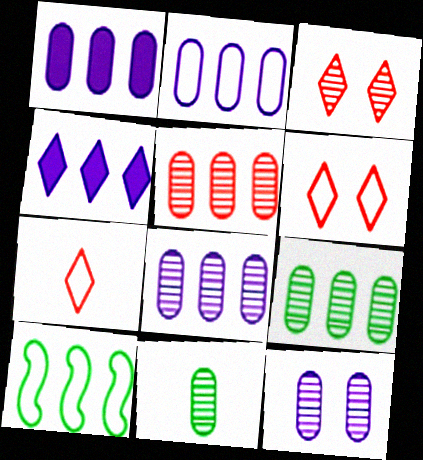[[1, 2, 8], 
[4, 5, 10], 
[5, 8, 9], 
[5, 11, 12]]